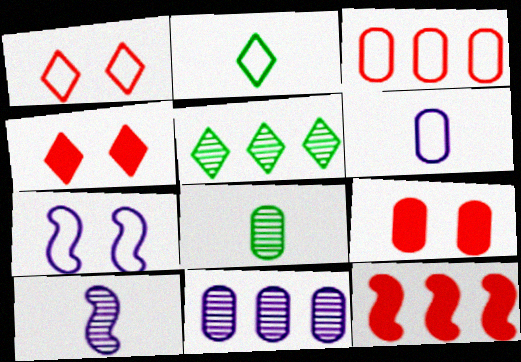[[2, 3, 7]]